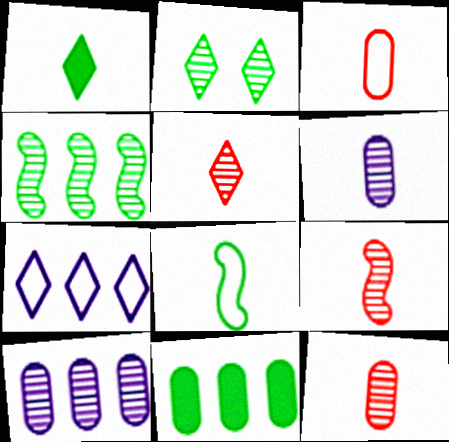[[2, 8, 11], 
[2, 9, 10], 
[5, 9, 12]]